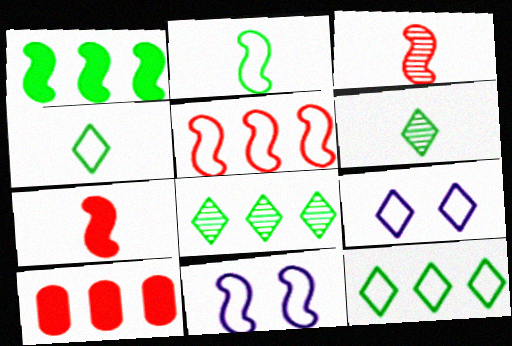[[1, 3, 11], 
[2, 5, 11], 
[6, 10, 11]]